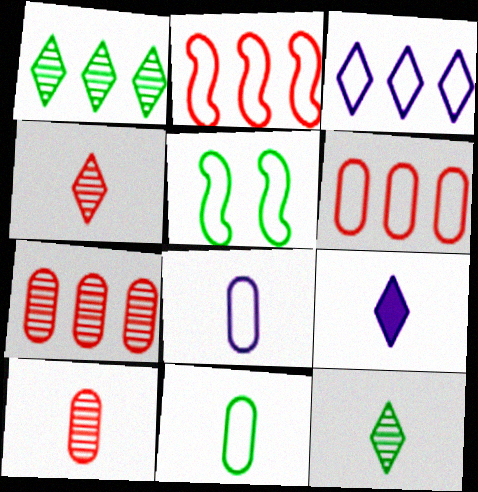[[5, 7, 9]]